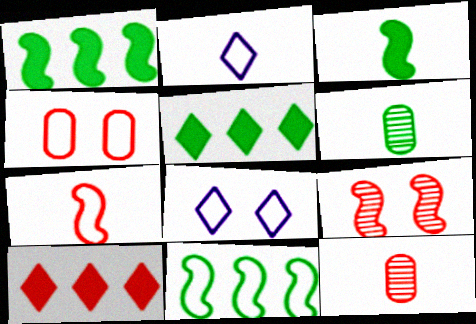[[1, 8, 12], 
[2, 3, 12], 
[2, 4, 11]]